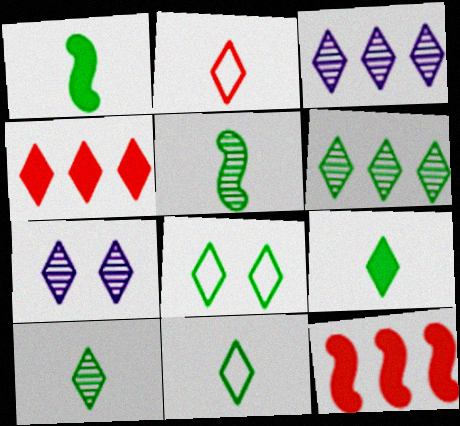[[4, 7, 11], 
[6, 8, 9], 
[9, 10, 11]]